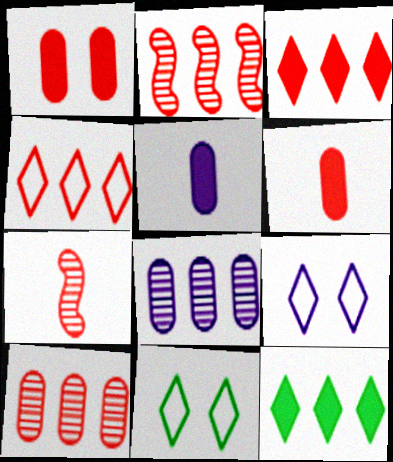[[1, 4, 7], 
[2, 5, 11]]